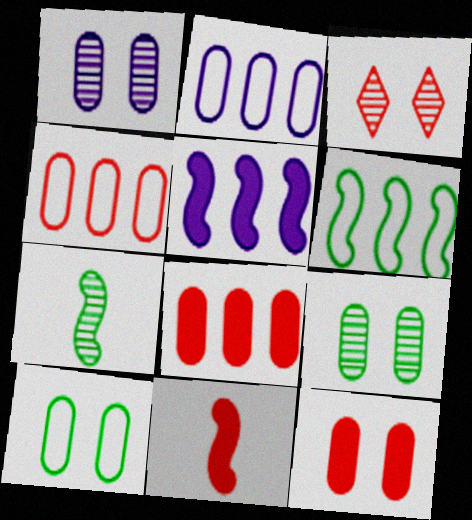[[1, 10, 12], 
[3, 4, 11]]